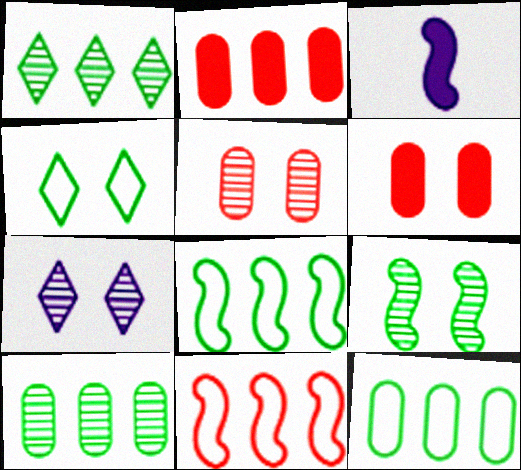[[3, 9, 11], 
[5, 7, 9]]